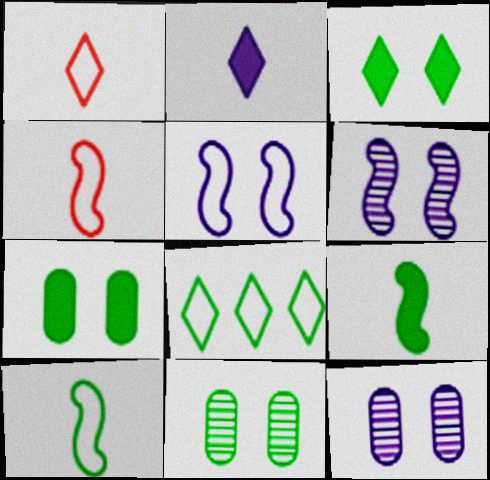[[8, 9, 11]]